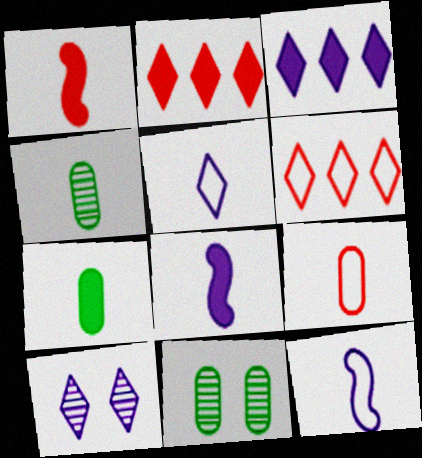[[1, 4, 5], 
[2, 11, 12], 
[3, 5, 10], 
[6, 8, 11]]